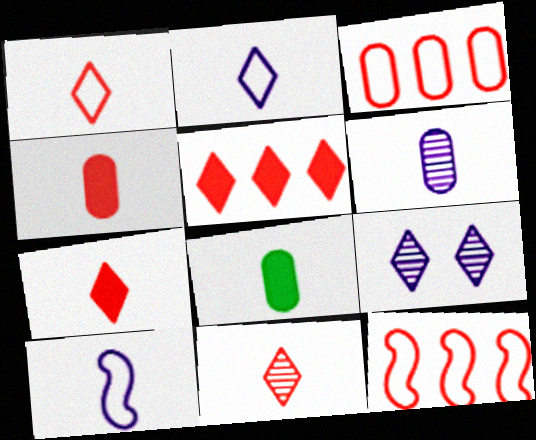[[1, 7, 11], 
[8, 9, 12], 
[8, 10, 11]]